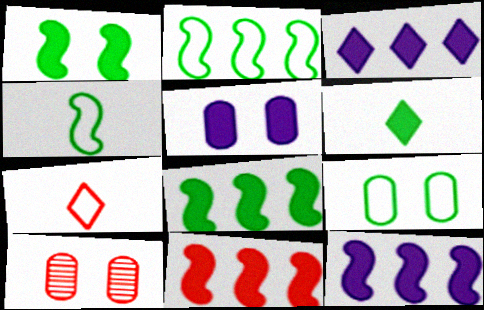[[3, 4, 10], 
[5, 6, 11], 
[5, 9, 10], 
[7, 10, 11], 
[8, 11, 12]]